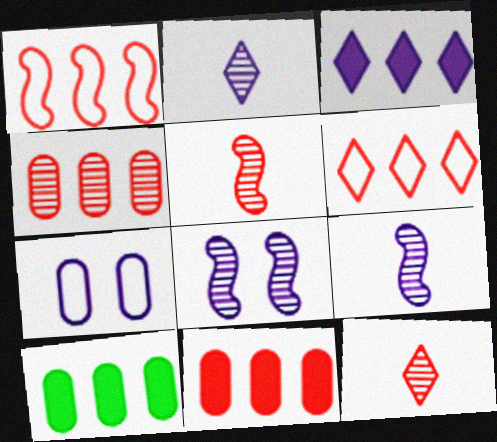[[3, 7, 9]]